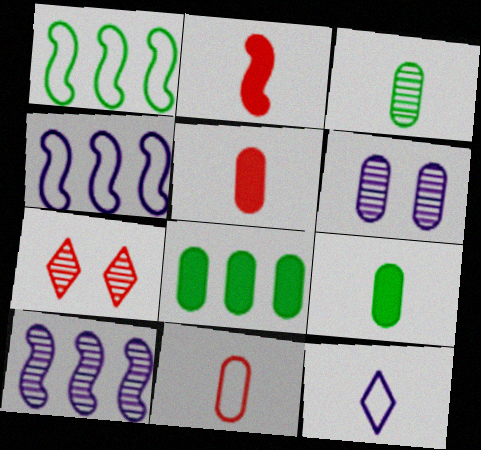[[2, 3, 12], 
[3, 7, 10], 
[4, 7, 9], 
[6, 8, 11]]